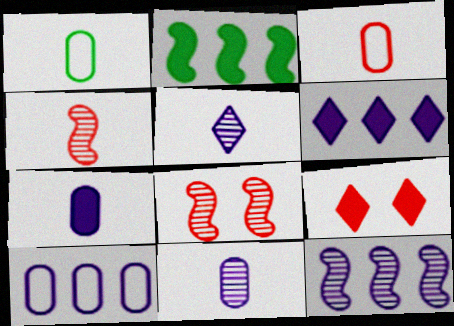[[1, 6, 8], 
[1, 9, 12], 
[2, 7, 9], 
[6, 10, 12]]